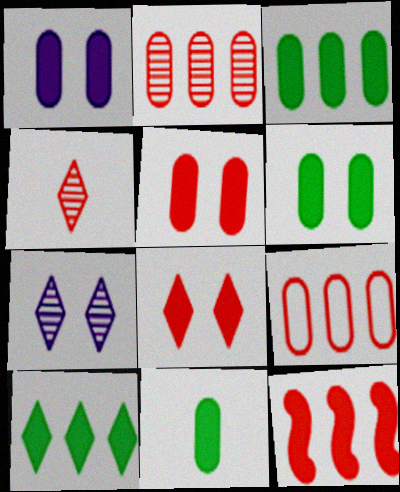[[1, 5, 6], 
[3, 6, 11]]